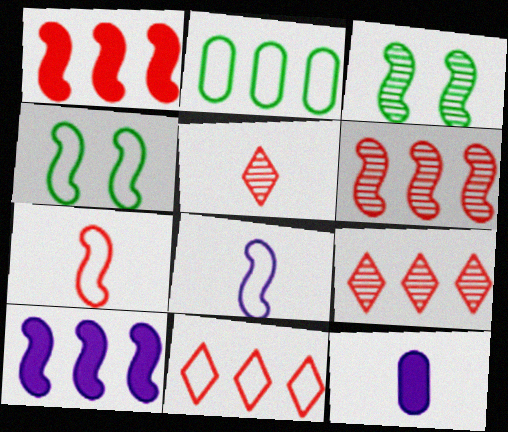[[1, 3, 8], 
[2, 9, 10], 
[3, 7, 10], 
[3, 11, 12], 
[4, 9, 12]]